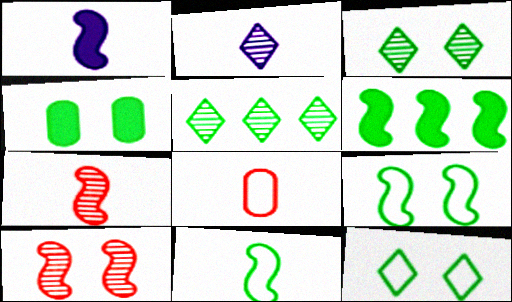[[1, 7, 11], 
[3, 4, 9], 
[4, 5, 11]]